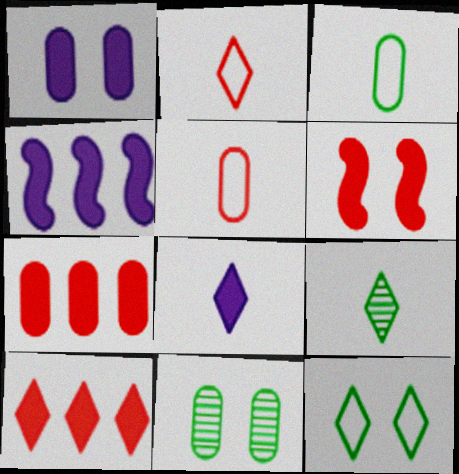[[1, 4, 8], 
[2, 4, 11], 
[2, 8, 9]]